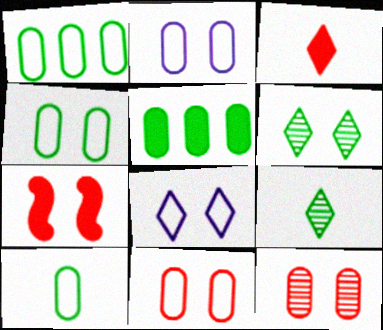[[1, 4, 10], 
[2, 4, 11], 
[2, 6, 7]]